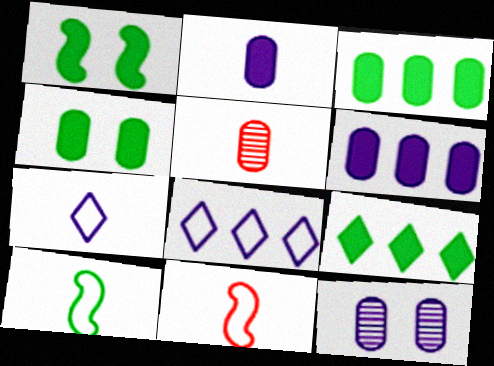[[1, 5, 8], 
[9, 11, 12]]